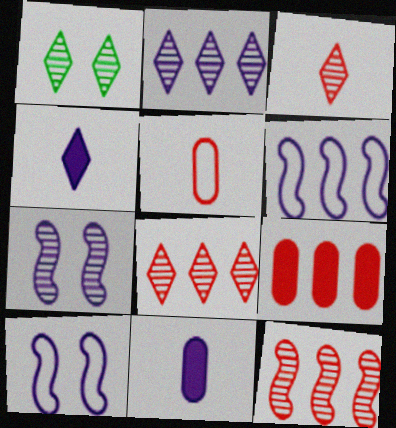[[1, 2, 3], 
[2, 10, 11]]